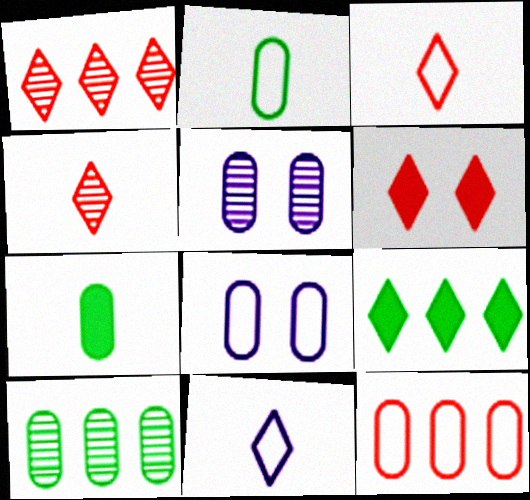[[1, 3, 6], 
[2, 8, 12], 
[5, 7, 12]]